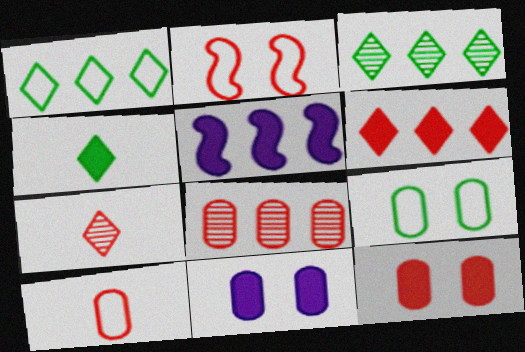[[1, 5, 8], 
[4, 5, 12], 
[5, 7, 9], 
[8, 10, 12]]